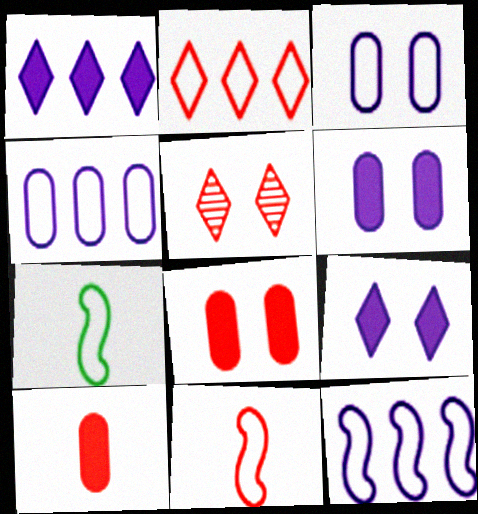[[2, 3, 7]]